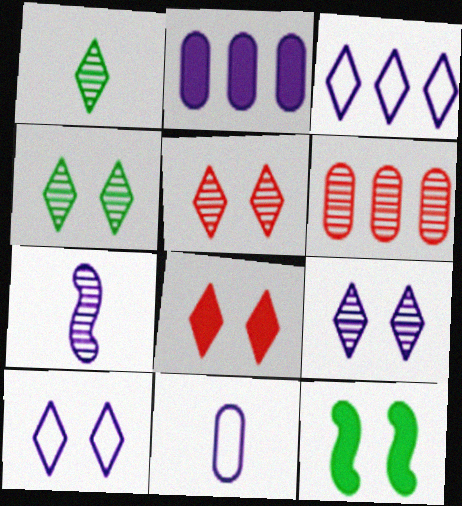[[1, 3, 8], 
[2, 7, 10], 
[4, 5, 9], 
[4, 6, 7], 
[4, 8, 10]]